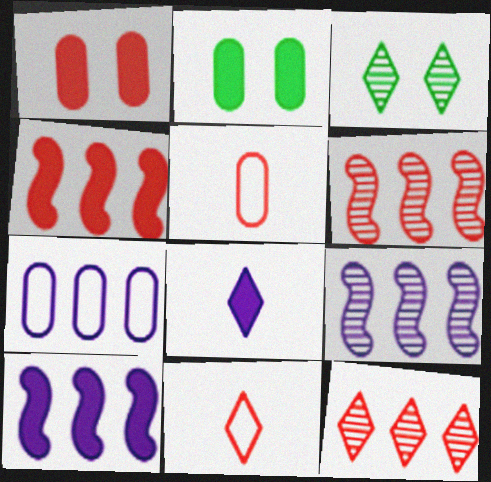[[1, 6, 11], 
[2, 4, 8], 
[2, 9, 11], 
[3, 5, 10]]